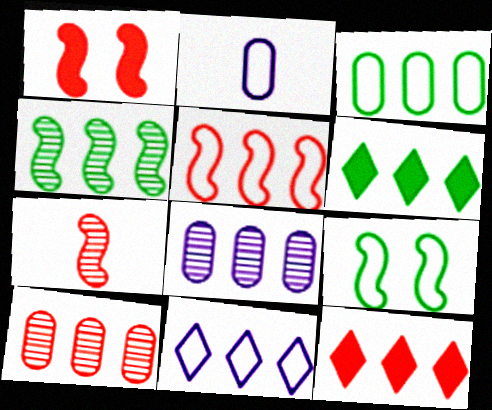[[1, 5, 7], 
[3, 4, 6], 
[3, 5, 11], 
[5, 6, 8], 
[5, 10, 12]]